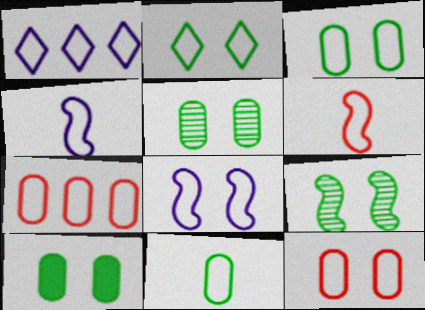[[1, 3, 6], 
[2, 4, 7], 
[2, 8, 12], 
[2, 9, 10], 
[3, 5, 10]]